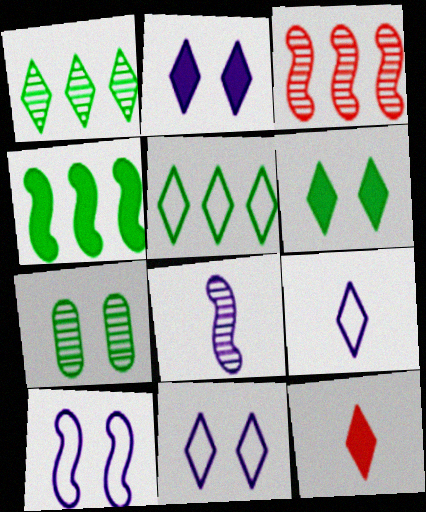[[1, 11, 12]]